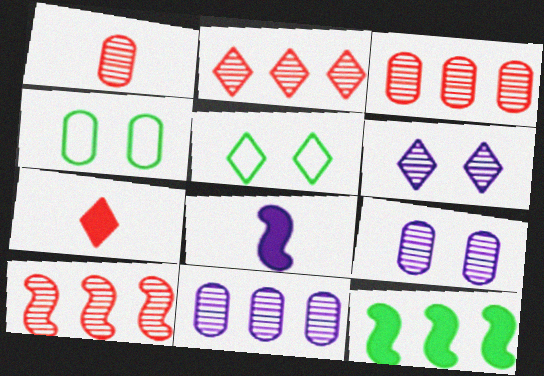[[2, 3, 10], 
[2, 4, 8], 
[3, 5, 8]]